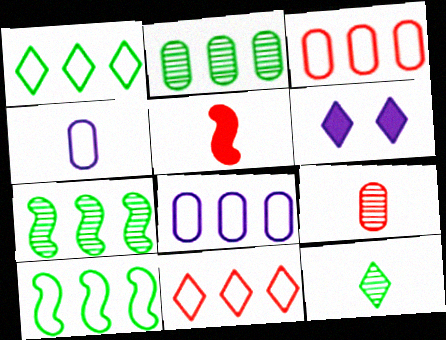[[4, 5, 12], 
[6, 9, 10], 
[6, 11, 12], 
[8, 10, 11]]